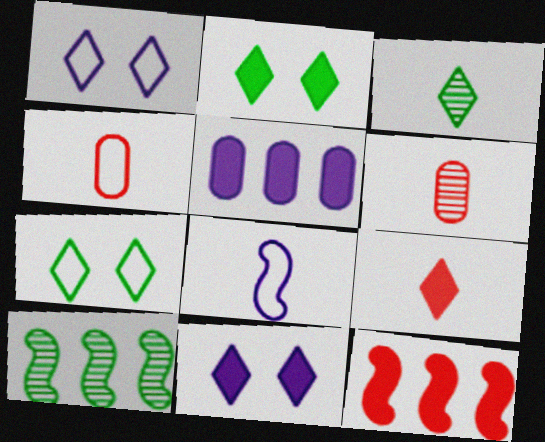[[4, 10, 11]]